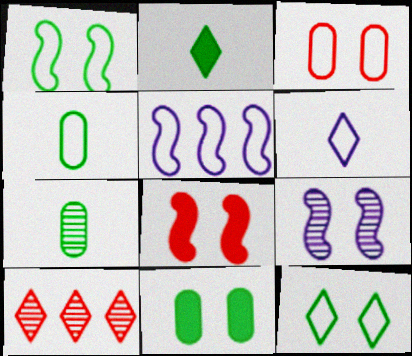[[1, 8, 9], 
[7, 9, 10]]